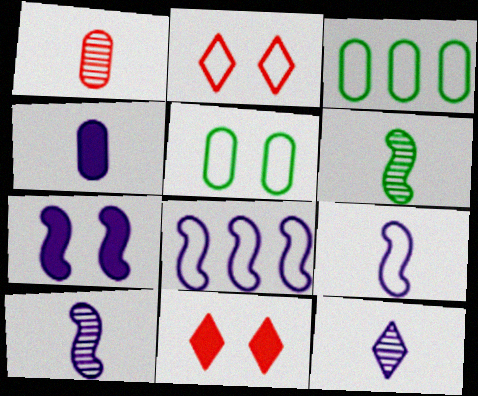[[1, 6, 12], 
[2, 3, 9], 
[3, 10, 11], 
[4, 9, 12], 
[7, 8, 10]]